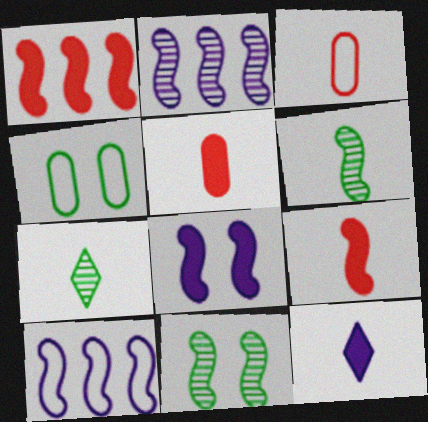[[3, 6, 12], 
[9, 10, 11]]